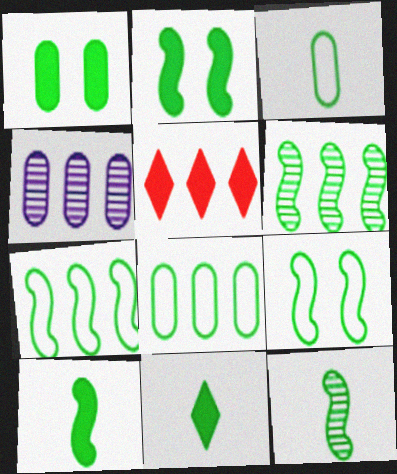[[2, 7, 12], 
[3, 11, 12], 
[4, 5, 7], 
[6, 9, 10]]